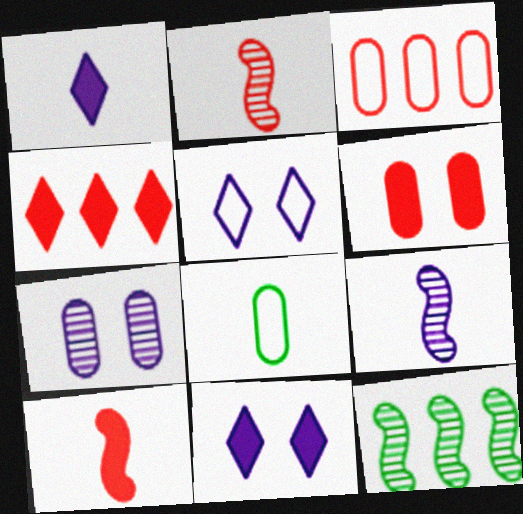[[1, 2, 8], 
[4, 6, 10]]